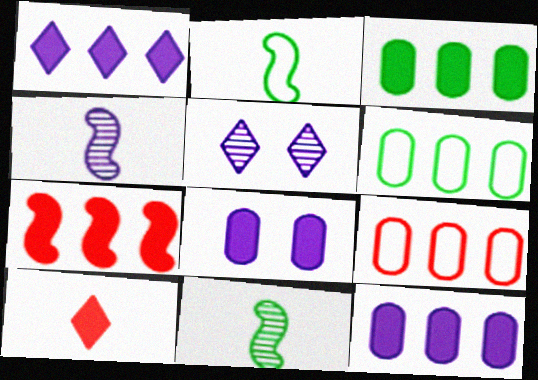[[1, 3, 7]]